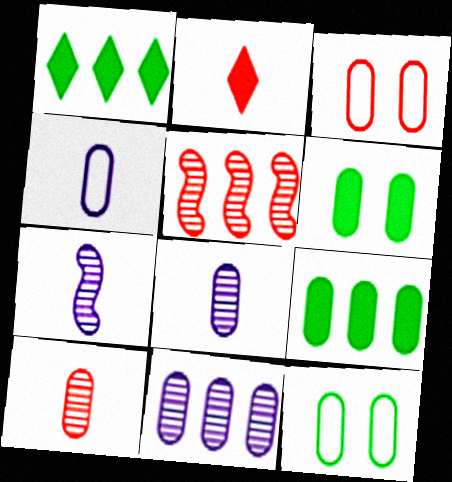[[1, 3, 7], 
[2, 3, 5], 
[3, 8, 9]]